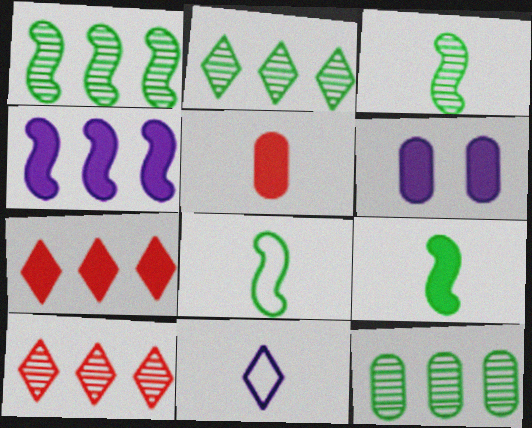[[1, 2, 12], 
[3, 5, 11], 
[3, 8, 9], 
[6, 7, 9], 
[6, 8, 10]]